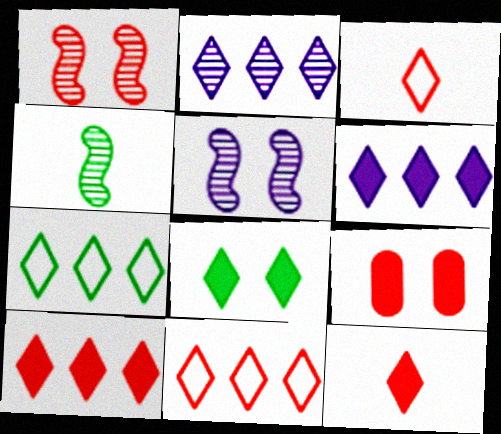[[2, 3, 8], 
[2, 7, 10], 
[6, 8, 12]]